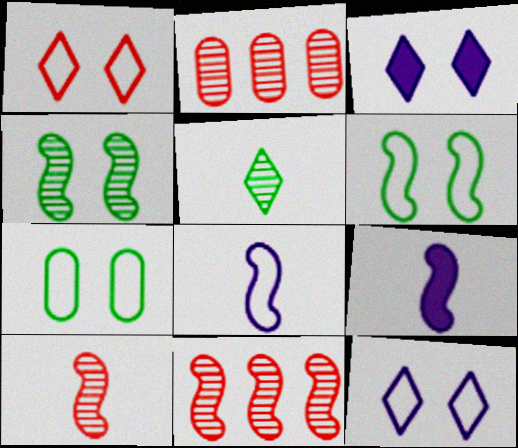[[6, 9, 11]]